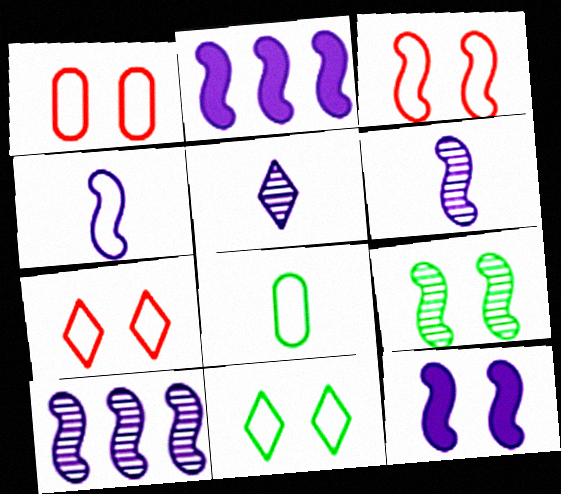[[1, 3, 7], 
[3, 9, 12], 
[4, 10, 12]]